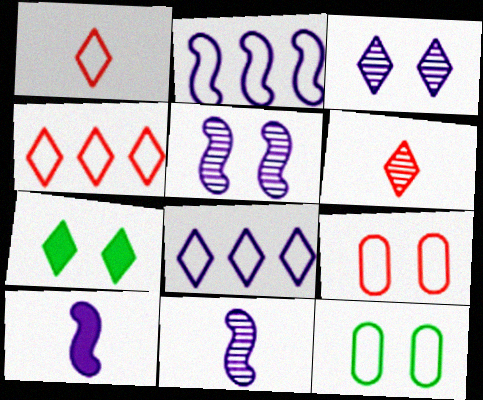[[1, 2, 12], 
[2, 5, 10], 
[5, 7, 9], 
[6, 7, 8]]